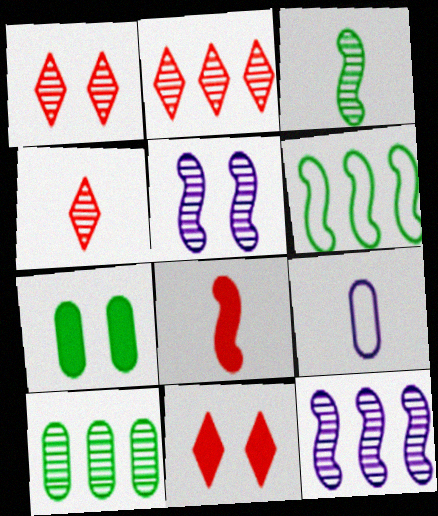[[1, 2, 4], 
[2, 10, 12], 
[4, 5, 10], 
[5, 6, 8]]